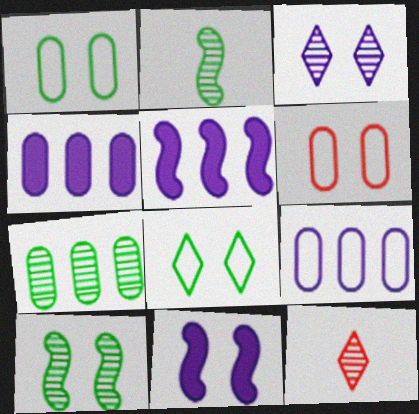[[1, 5, 12]]